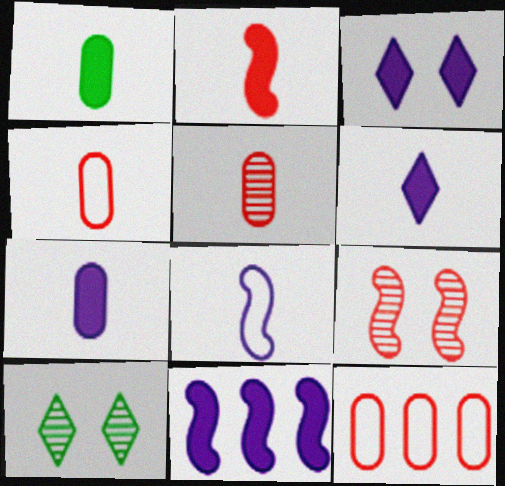[[1, 2, 6], 
[3, 7, 11], 
[4, 10, 11]]